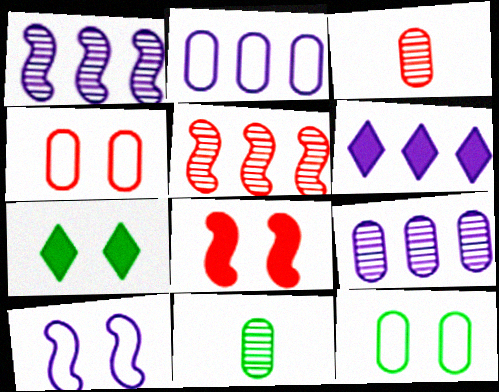[[1, 2, 6]]